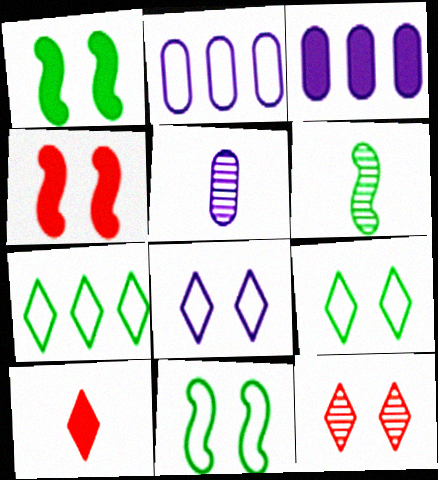[[1, 3, 10], 
[4, 5, 7]]